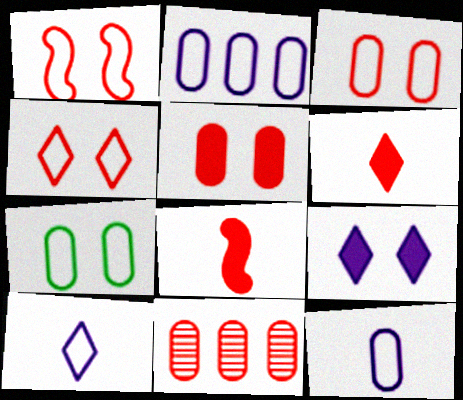[[1, 3, 4], 
[1, 6, 11], 
[4, 8, 11]]